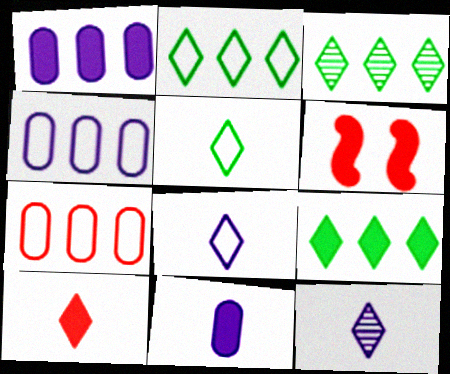[[2, 3, 9], 
[5, 10, 12], 
[6, 9, 11]]